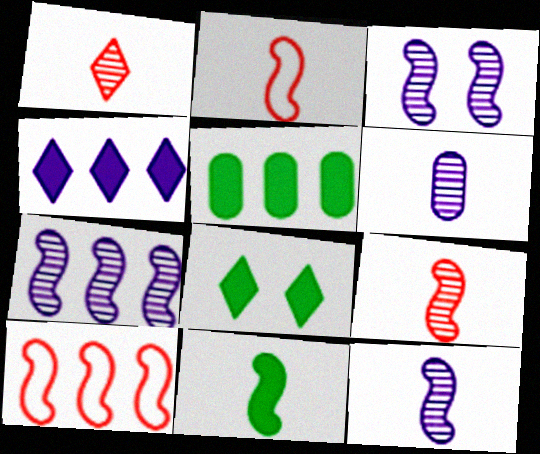[[2, 11, 12], 
[3, 7, 12], 
[3, 10, 11], 
[5, 8, 11], 
[6, 8, 10]]